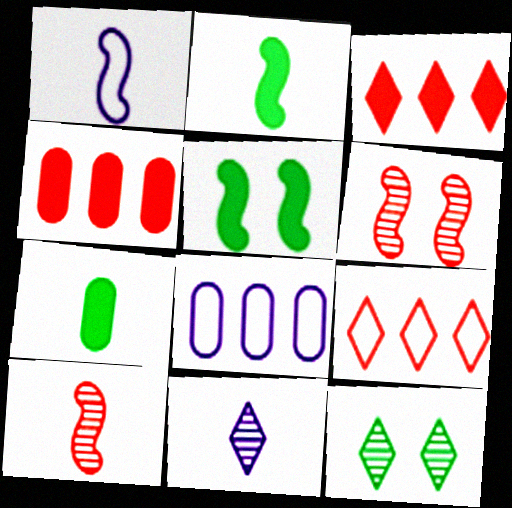[[1, 2, 10], 
[1, 4, 12]]